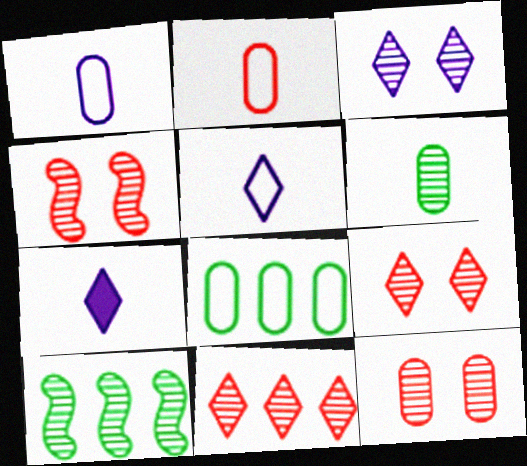[[4, 7, 8], 
[4, 9, 12]]